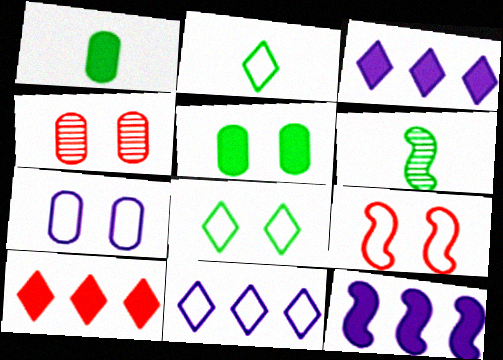[[1, 2, 6], 
[2, 4, 12], 
[4, 5, 7], 
[6, 7, 10], 
[6, 9, 12], 
[7, 8, 9]]